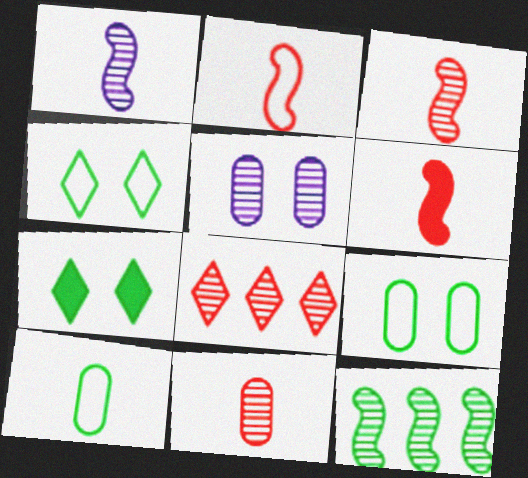[[2, 3, 6], 
[7, 10, 12]]